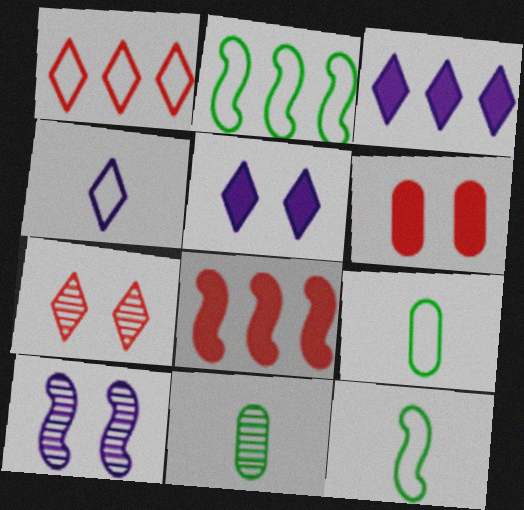[[8, 10, 12]]